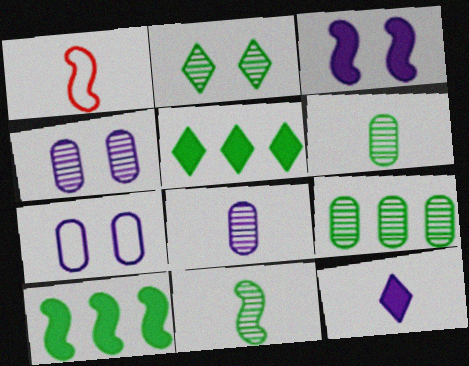[[1, 4, 5], 
[1, 6, 12], 
[2, 9, 11]]